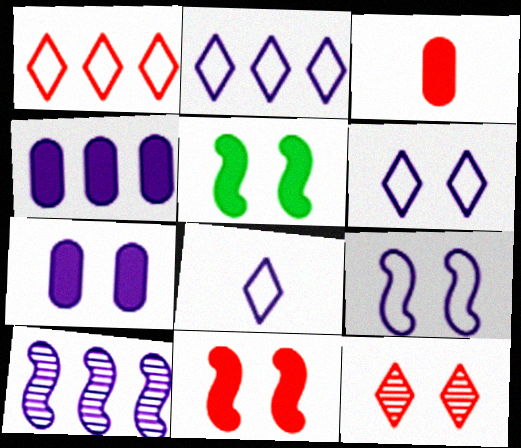[[2, 4, 10], 
[2, 6, 8], 
[7, 8, 10]]